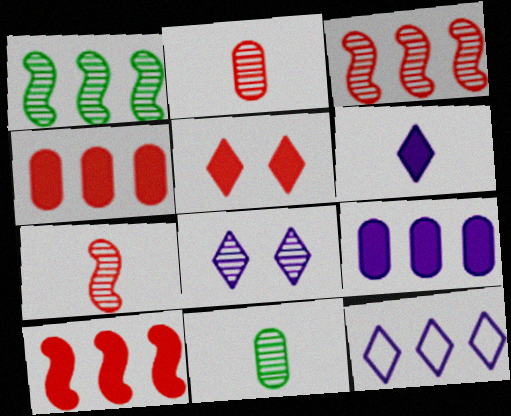[[1, 2, 8], 
[1, 4, 12], 
[3, 8, 11], 
[6, 8, 12]]